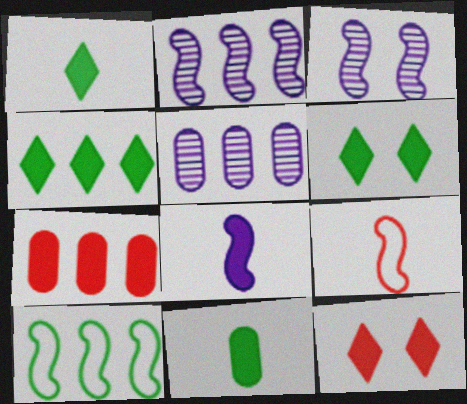[[1, 4, 6], 
[5, 6, 9], 
[6, 7, 8]]